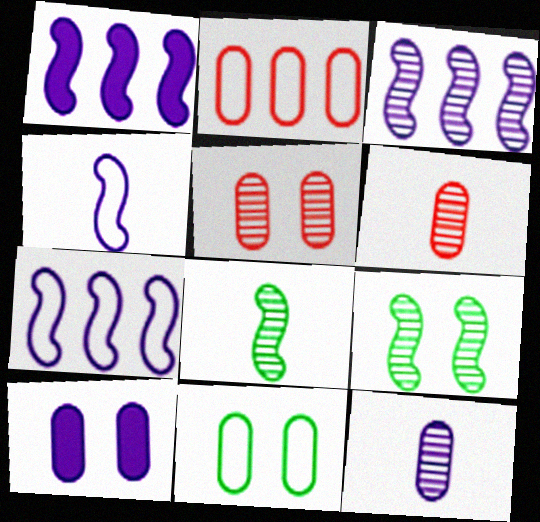[[1, 3, 7], 
[5, 10, 11]]